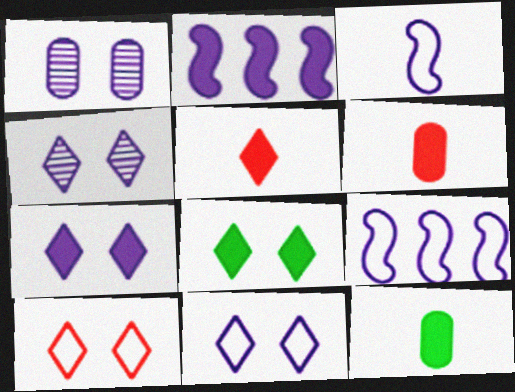[[2, 6, 8], 
[4, 7, 11], 
[4, 8, 10]]